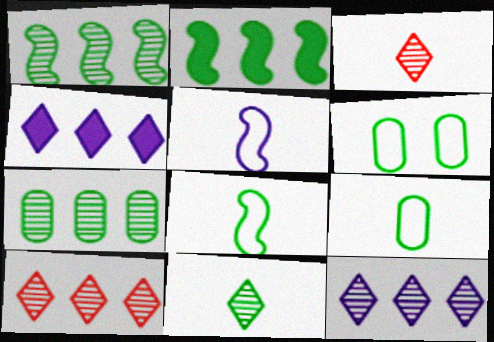[[2, 6, 11]]